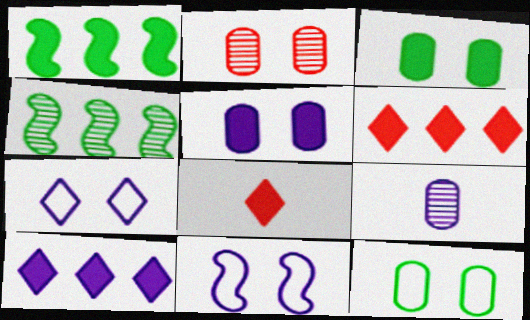[[1, 5, 8], 
[2, 5, 12], 
[9, 10, 11]]